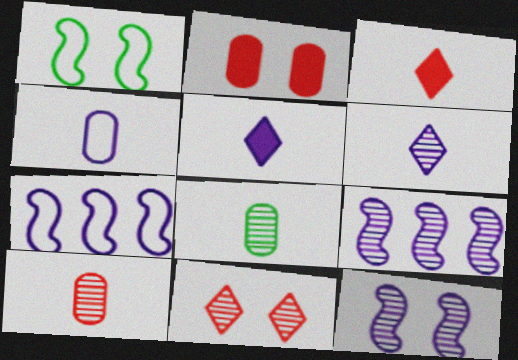[[8, 9, 11]]